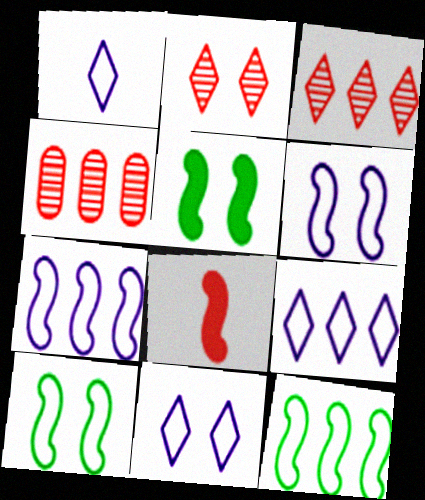[[1, 4, 5], 
[1, 9, 11]]